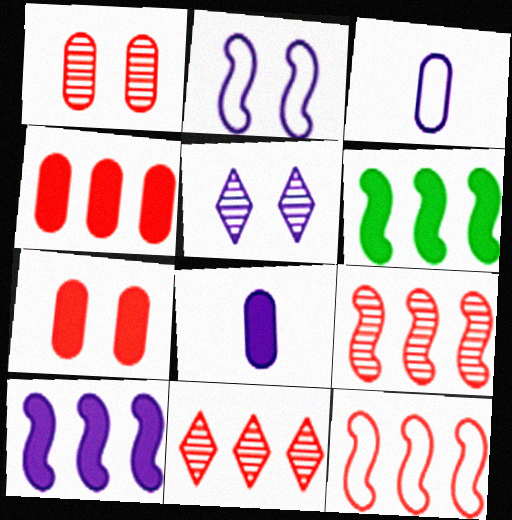[[3, 5, 10], 
[4, 11, 12]]